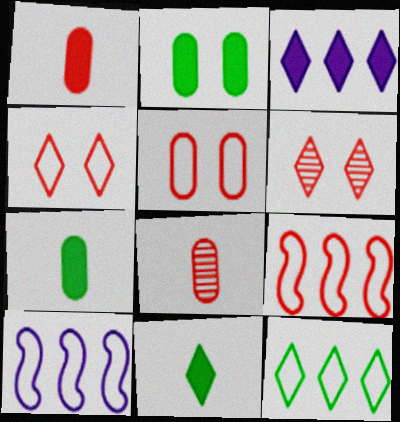[[1, 6, 9], 
[6, 7, 10]]